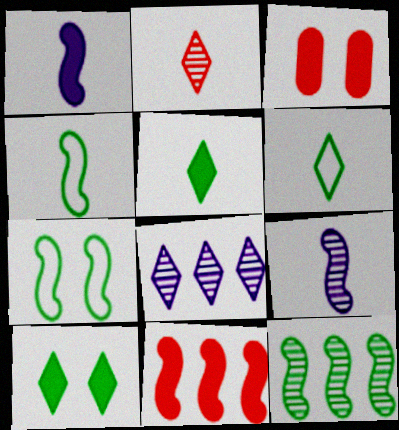[[3, 4, 8], 
[7, 9, 11]]